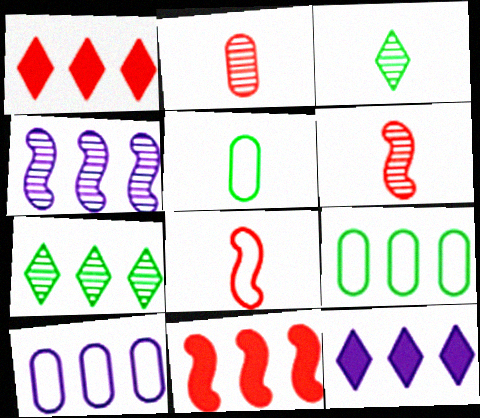[[1, 4, 9], 
[4, 10, 12], 
[7, 10, 11]]